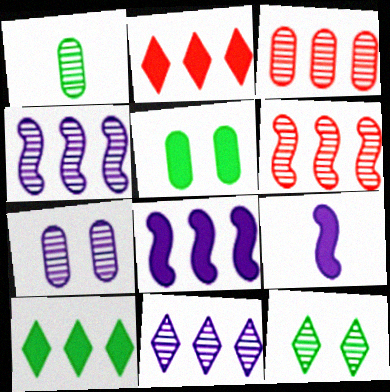[[1, 3, 7], 
[2, 5, 9]]